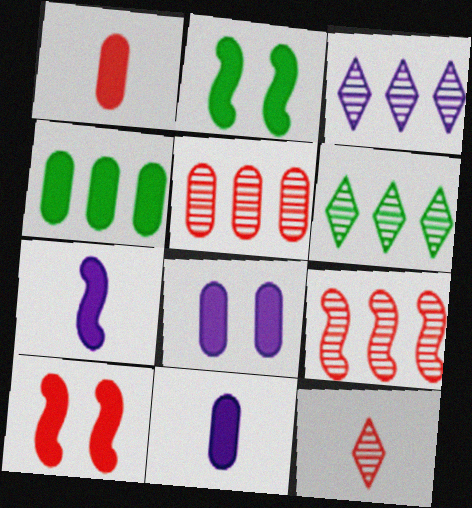[[1, 4, 8]]